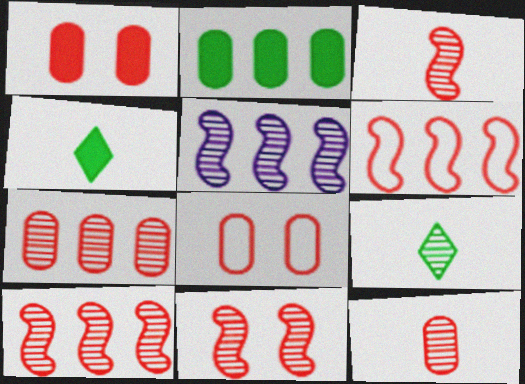[[3, 10, 11], 
[4, 5, 8]]